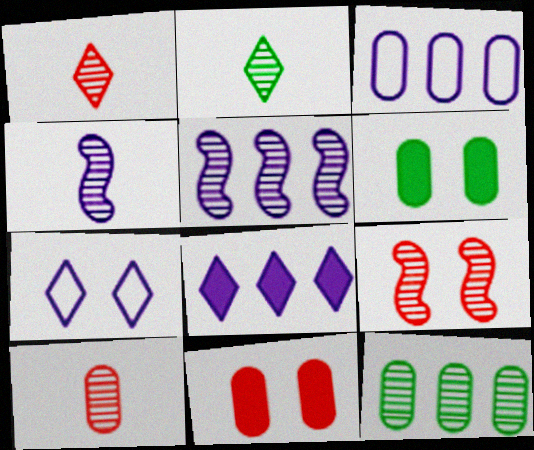[[2, 4, 10], 
[3, 5, 8], 
[3, 6, 10], 
[6, 7, 9]]